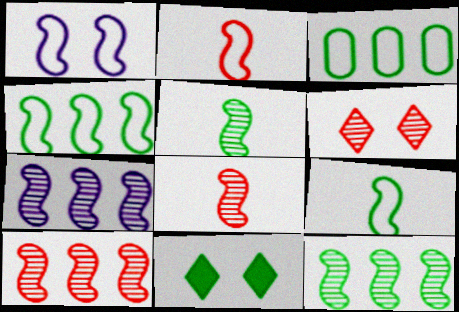[[1, 2, 4], 
[3, 5, 11], 
[7, 10, 12]]